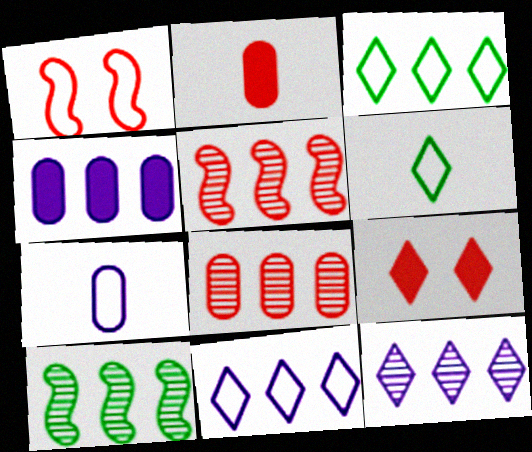[[1, 3, 7], 
[3, 4, 5], 
[6, 9, 12], 
[7, 9, 10], 
[8, 10, 12]]